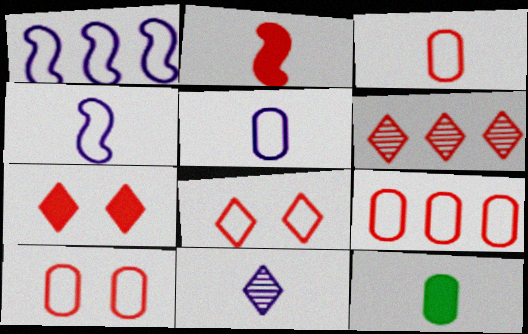[[2, 6, 10], 
[3, 9, 10]]